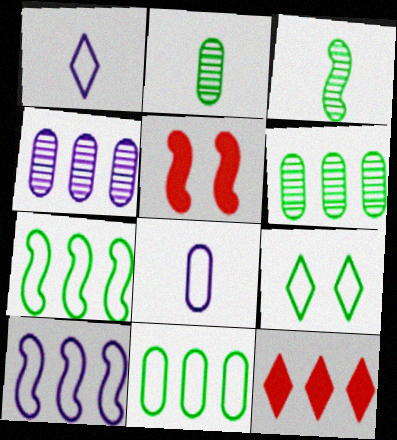[[1, 5, 6], 
[3, 5, 10], 
[4, 7, 12], 
[6, 10, 12]]